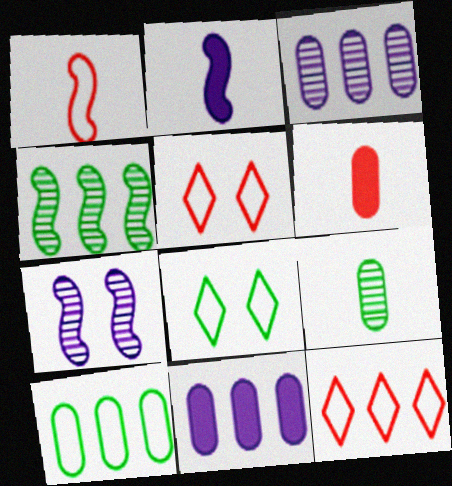[[4, 11, 12]]